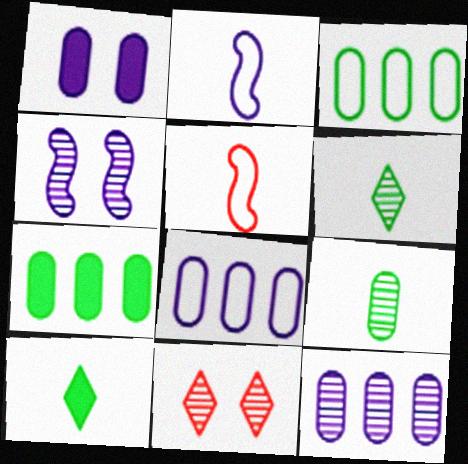[[2, 7, 11]]